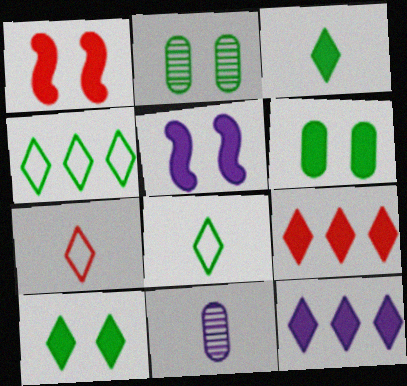[[1, 4, 11]]